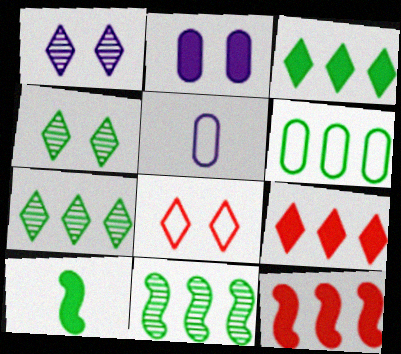[[2, 9, 10], 
[3, 6, 11], 
[4, 5, 12], 
[4, 6, 10]]